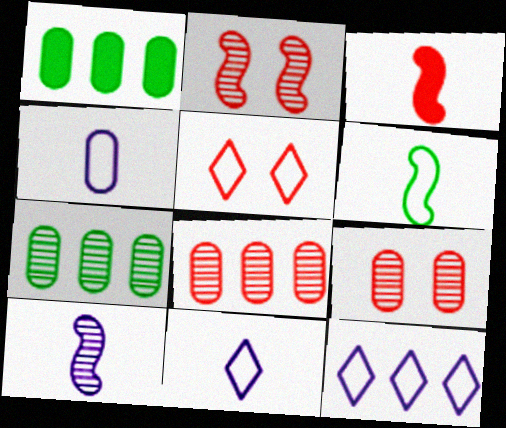[[1, 2, 11], 
[1, 4, 9], 
[1, 5, 10], 
[3, 5, 8], 
[3, 6, 10]]